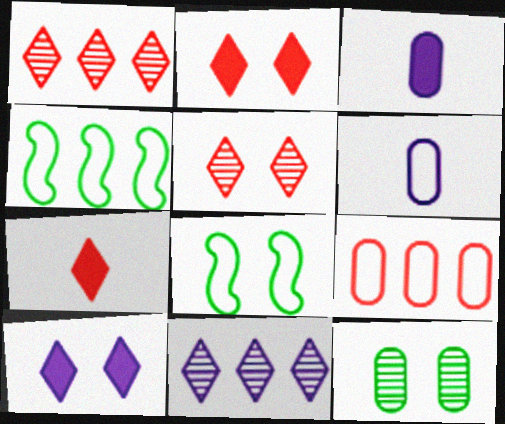[[1, 3, 8], 
[3, 4, 5], 
[3, 9, 12]]